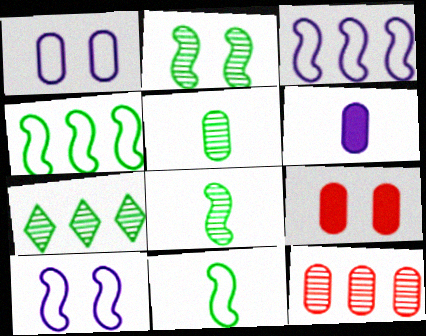[[2, 5, 7]]